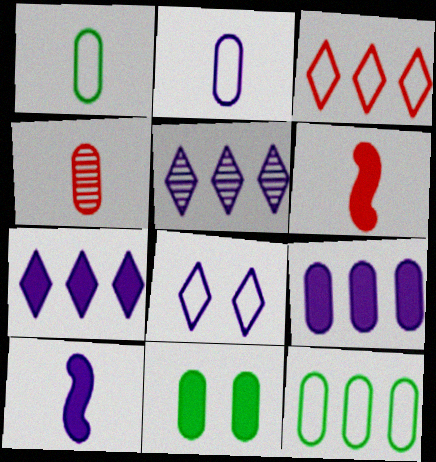[[6, 7, 11]]